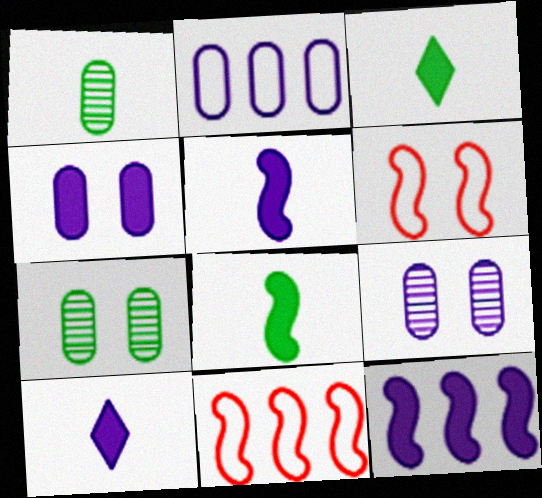[[3, 9, 11], 
[4, 10, 12], 
[7, 10, 11]]